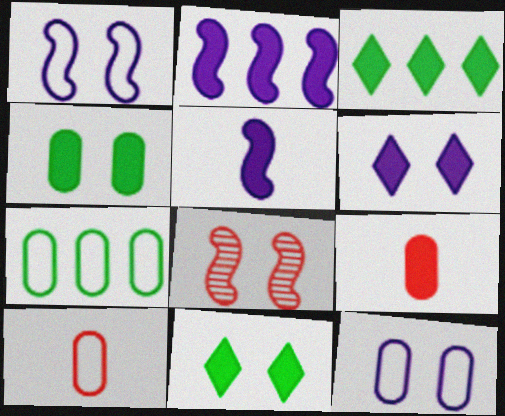[[2, 9, 11], 
[7, 10, 12], 
[8, 11, 12]]